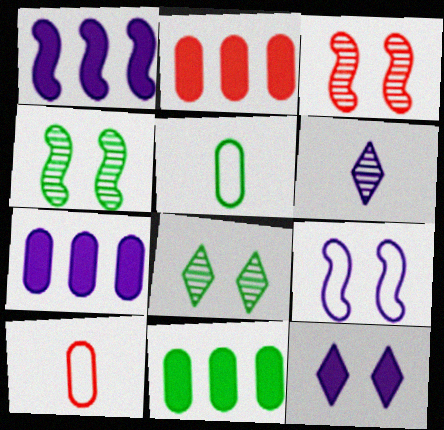[[1, 8, 10], 
[2, 7, 11], 
[6, 7, 9]]